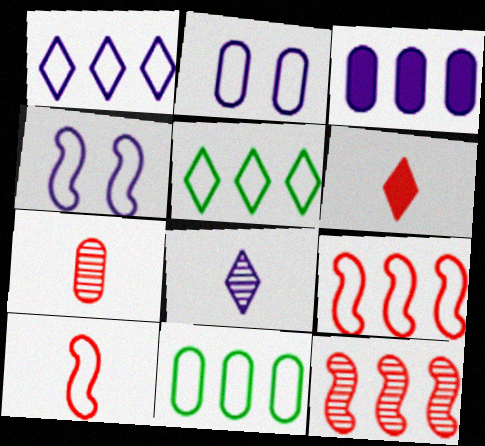[[1, 9, 11], 
[2, 5, 10], 
[3, 4, 8], 
[3, 5, 12], 
[6, 7, 10]]